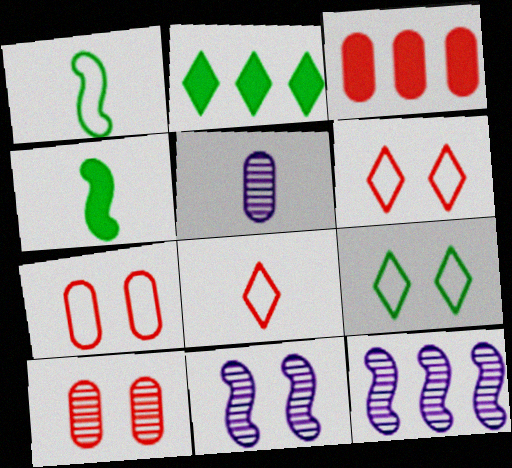[[4, 5, 8]]